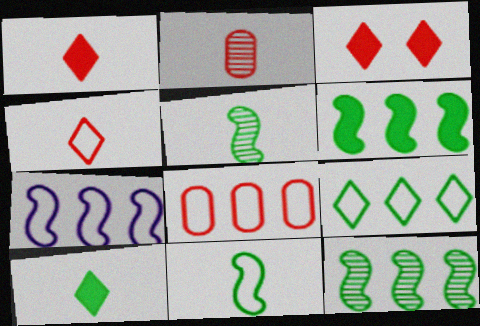[[7, 8, 9]]